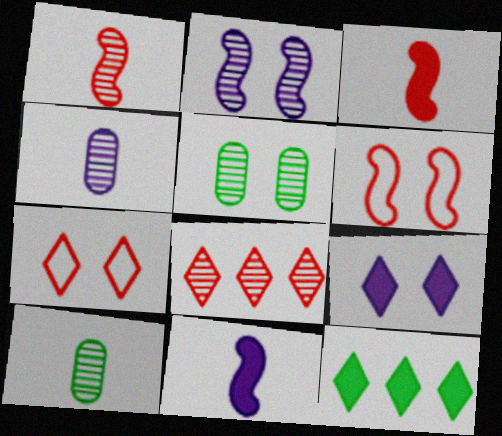[[2, 8, 10], 
[4, 6, 12], 
[5, 6, 9]]